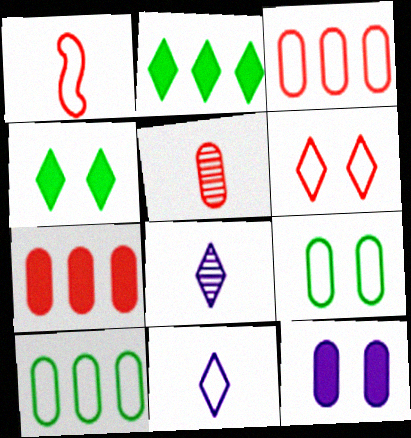[[1, 3, 6], 
[2, 6, 8], 
[5, 10, 12]]